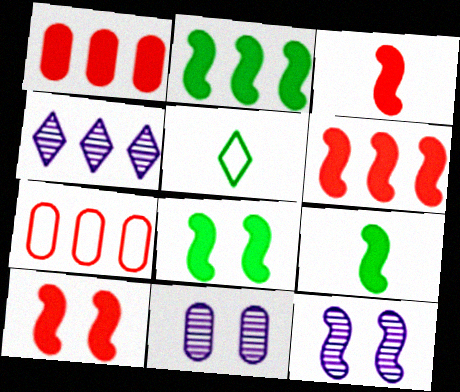[[1, 5, 12], 
[2, 4, 7], 
[2, 8, 9], 
[3, 6, 10], 
[5, 6, 11]]